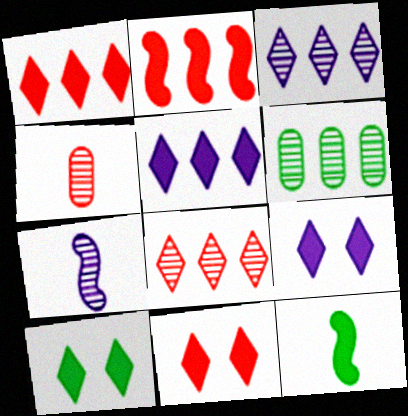[[9, 10, 11]]